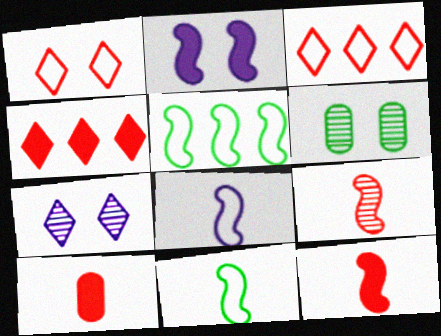[[1, 2, 6], 
[2, 5, 9], 
[4, 6, 8], 
[5, 7, 10]]